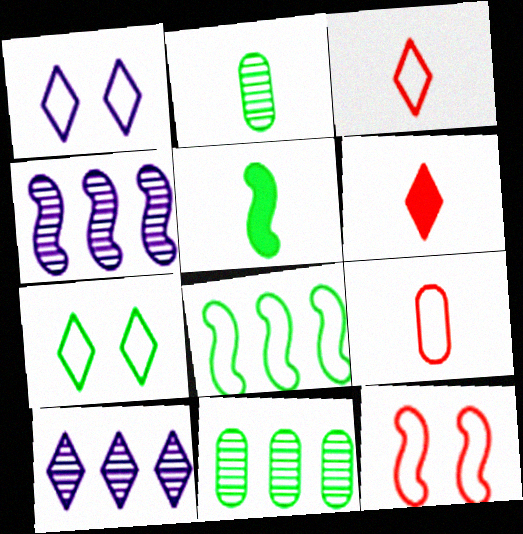[[1, 8, 9], 
[4, 5, 12], 
[5, 7, 11], 
[6, 7, 10]]